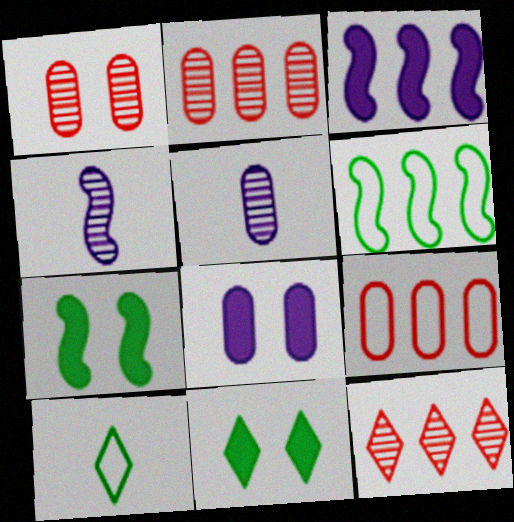[[1, 3, 10], 
[4, 9, 11]]